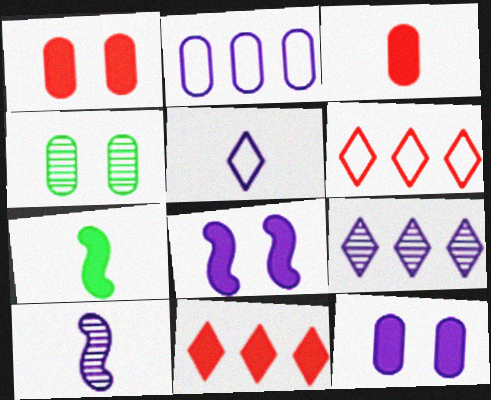[[2, 3, 4], 
[7, 11, 12]]